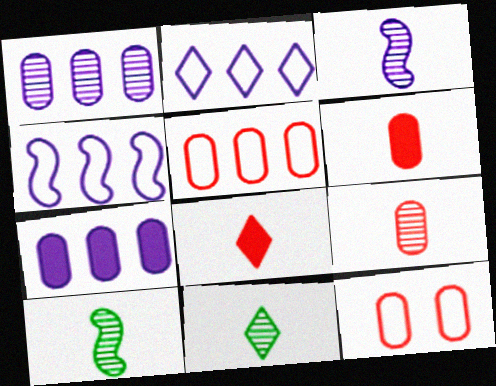[[3, 9, 11]]